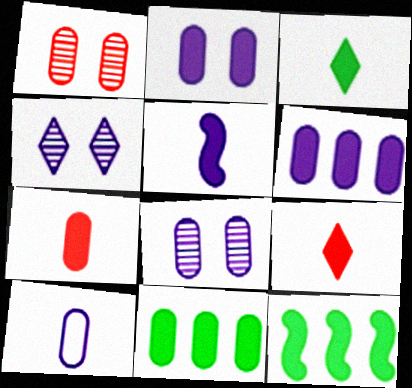[[1, 10, 11], 
[2, 7, 11], 
[2, 9, 12], 
[3, 5, 7], 
[6, 8, 10]]